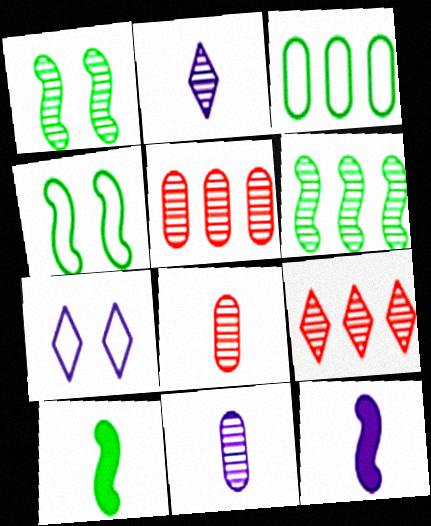[[1, 2, 5], 
[1, 9, 11], 
[4, 6, 10], 
[5, 7, 10]]